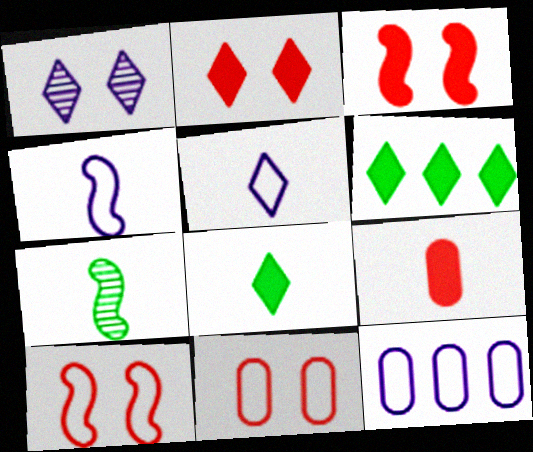[[2, 7, 12], 
[5, 7, 9]]